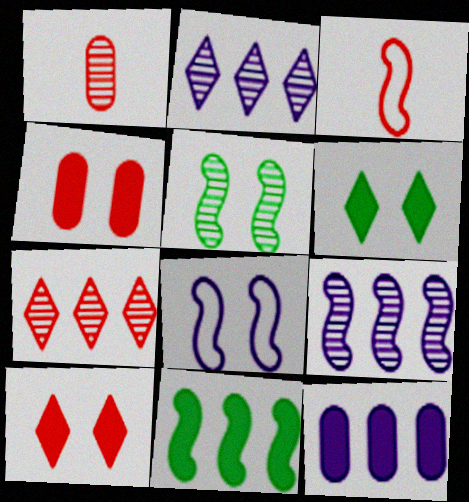[[1, 2, 5], 
[3, 4, 7]]